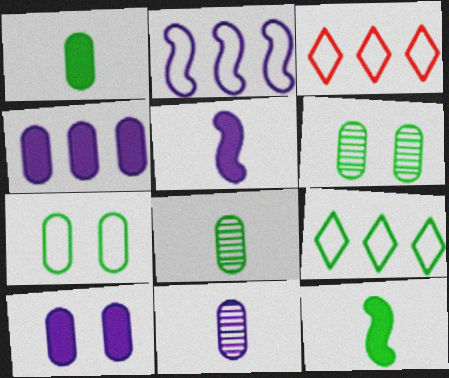[[3, 5, 6], 
[6, 9, 12]]